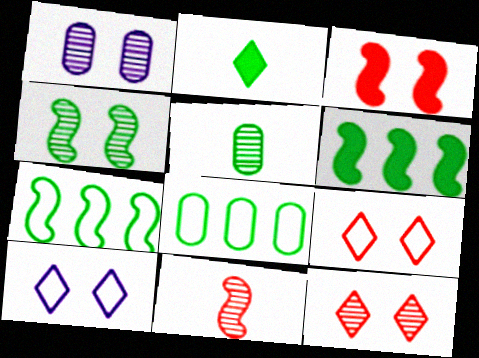[[1, 4, 12], 
[2, 4, 8]]